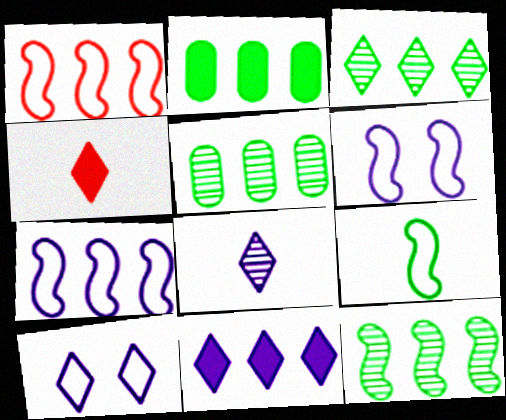[[1, 5, 11], 
[1, 6, 9], 
[3, 4, 10], 
[3, 5, 12], 
[4, 5, 6], 
[8, 10, 11]]